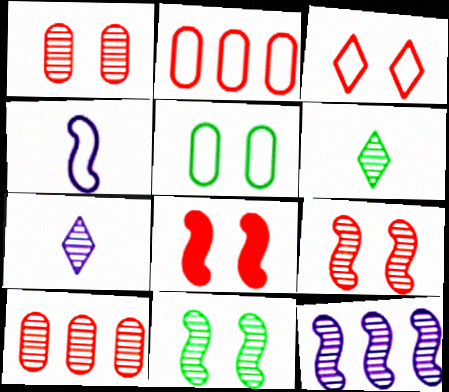[[1, 3, 8], 
[1, 6, 12], 
[7, 10, 11]]